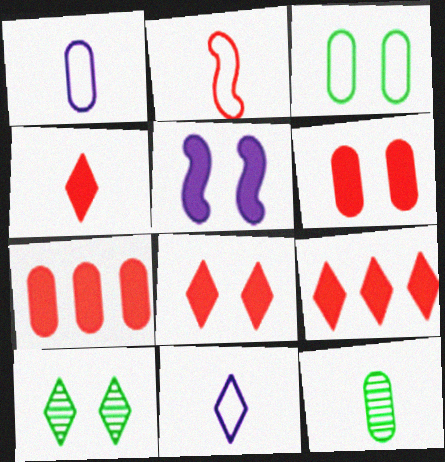[[4, 8, 9], 
[9, 10, 11]]